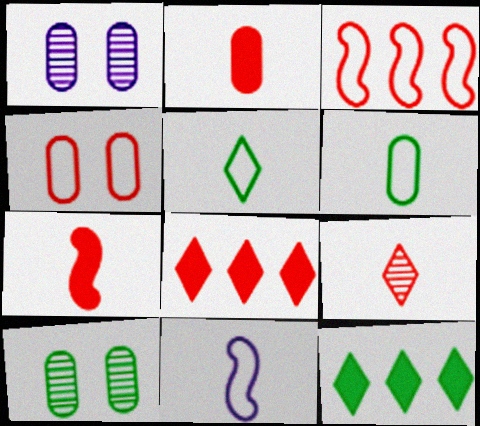[[8, 10, 11]]